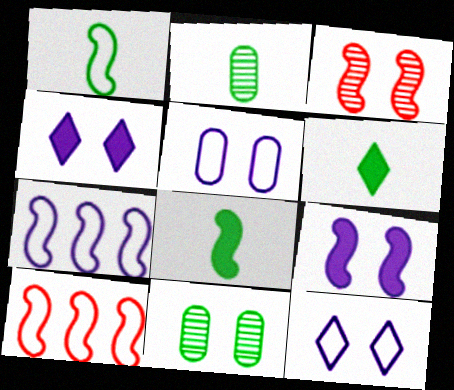[[1, 2, 6], 
[2, 4, 10], 
[3, 7, 8]]